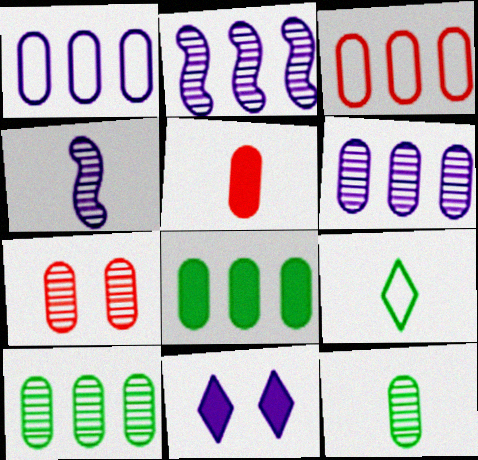[[1, 4, 11], 
[3, 5, 7], 
[3, 6, 8], 
[4, 5, 9], 
[6, 7, 12]]